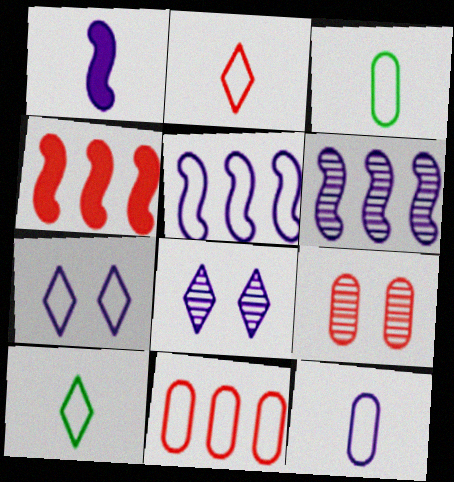[[2, 4, 9], 
[3, 4, 8], 
[5, 7, 12]]